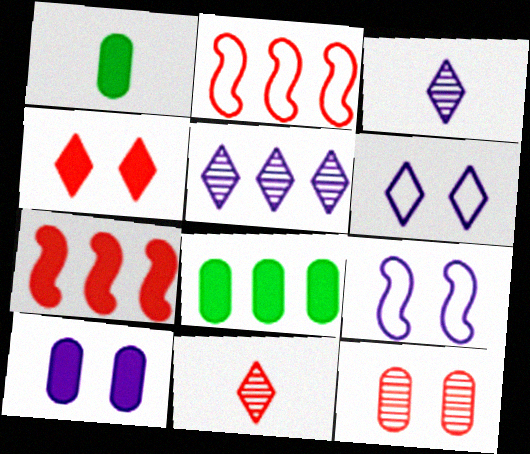[[2, 5, 8], 
[8, 9, 11]]